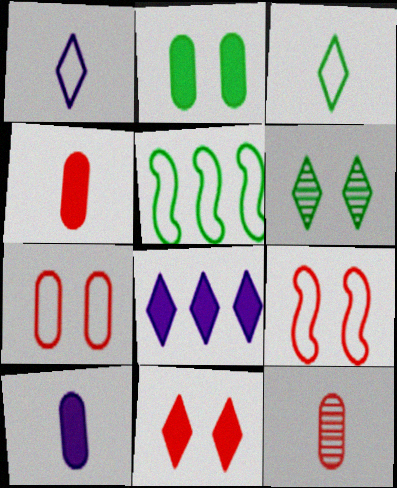[[1, 5, 7]]